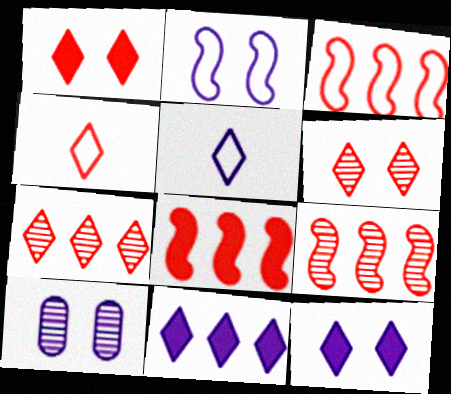[[1, 4, 7], 
[2, 10, 12], 
[3, 8, 9]]